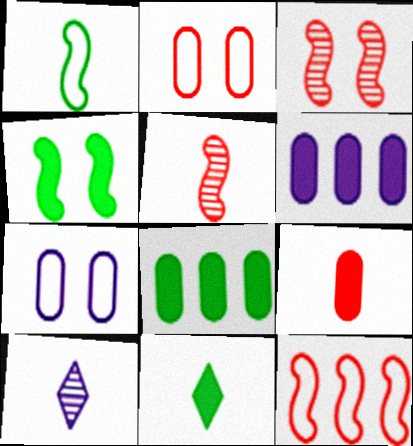[[1, 9, 10], 
[4, 8, 11]]